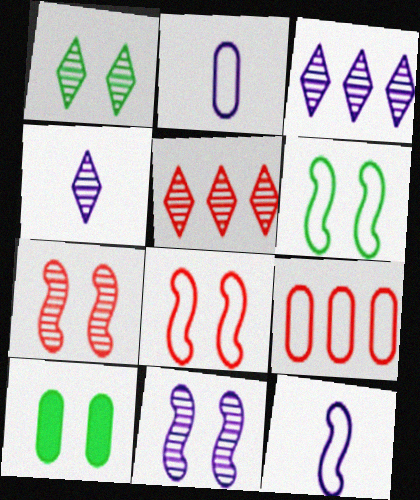[[1, 4, 5], 
[1, 6, 10], 
[5, 10, 12]]